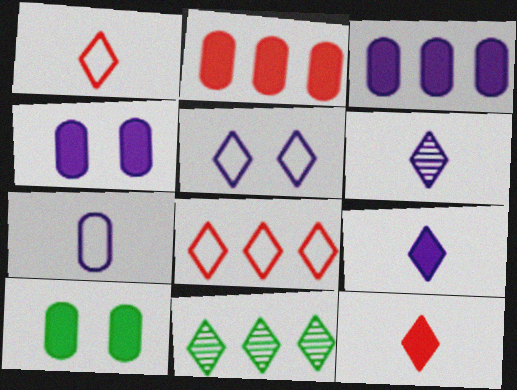[[5, 11, 12]]